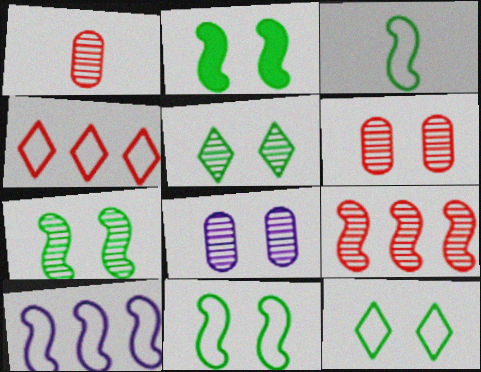[[2, 7, 11]]